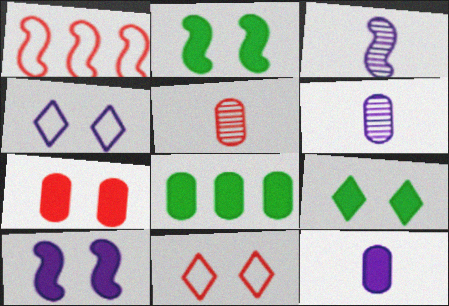[[1, 2, 3], 
[1, 6, 9], 
[3, 8, 11], 
[7, 8, 12], 
[7, 9, 10]]